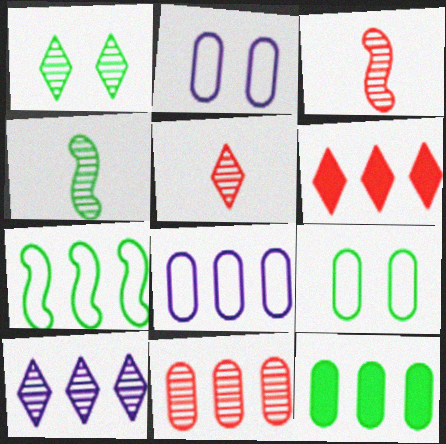[[1, 5, 10], 
[2, 4, 6], 
[8, 11, 12]]